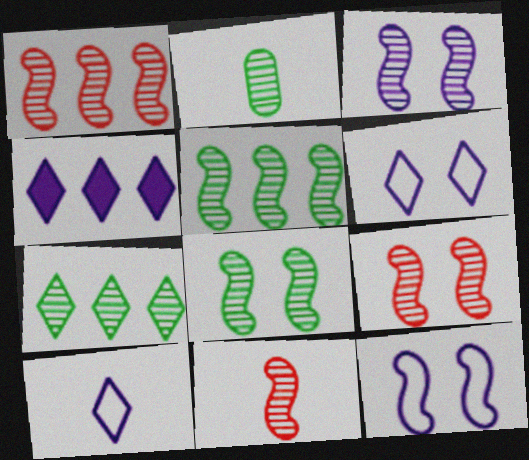[[1, 9, 11], 
[2, 7, 8], 
[3, 5, 11], 
[3, 8, 9]]